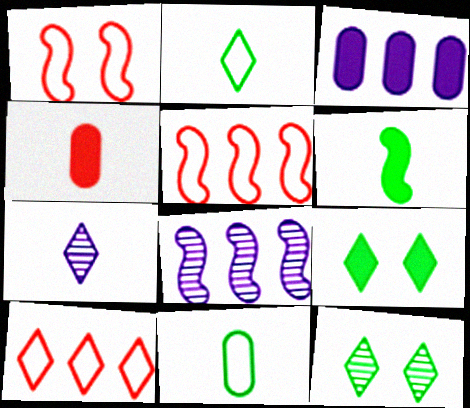[[1, 6, 8], 
[7, 9, 10]]